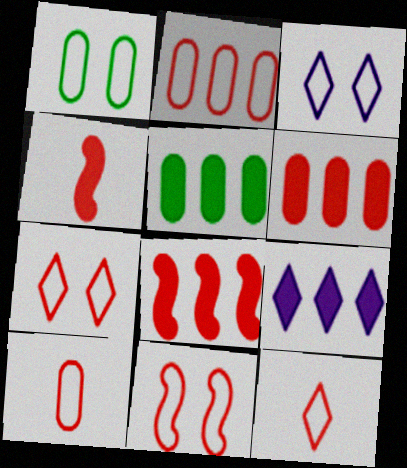[[1, 3, 11], 
[2, 11, 12], 
[5, 8, 9]]